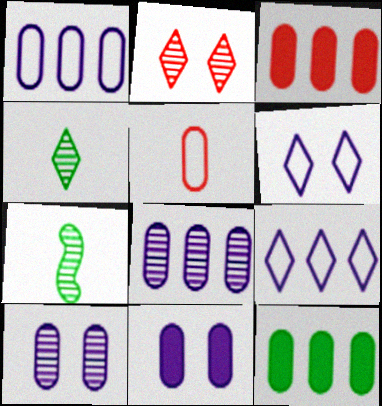[[2, 7, 8], 
[3, 6, 7], 
[5, 10, 12]]